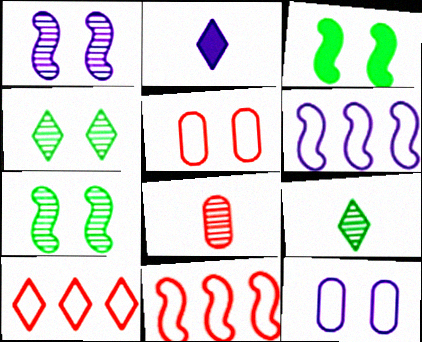[[2, 4, 10]]